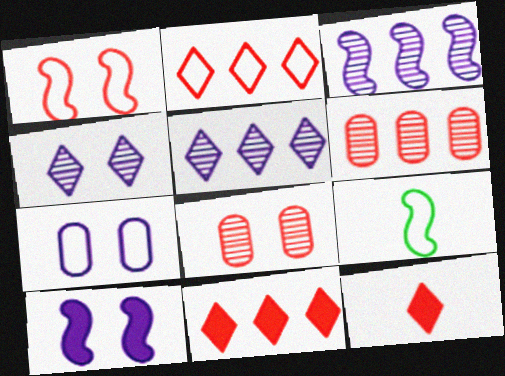[[1, 6, 12], 
[2, 7, 9], 
[4, 7, 10]]